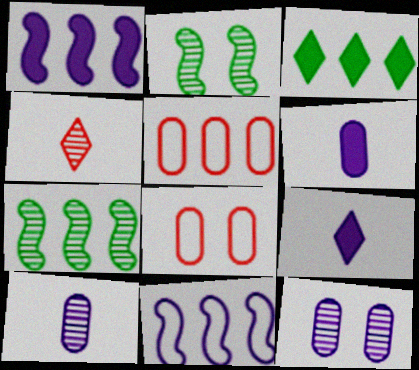[[2, 5, 9], 
[4, 7, 12], 
[7, 8, 9], 
[9, 11, 12]]